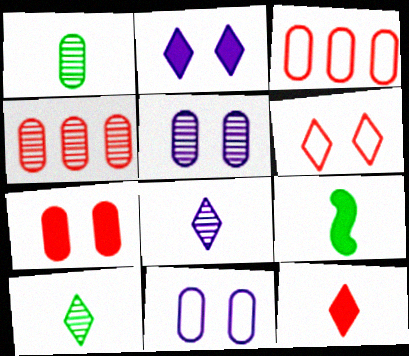[[1, 4, 5]]